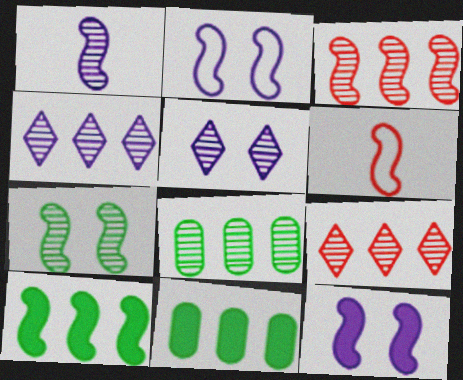[[1, 3, 7], 
[3, 4, 8], 
[5, 6, 11]]